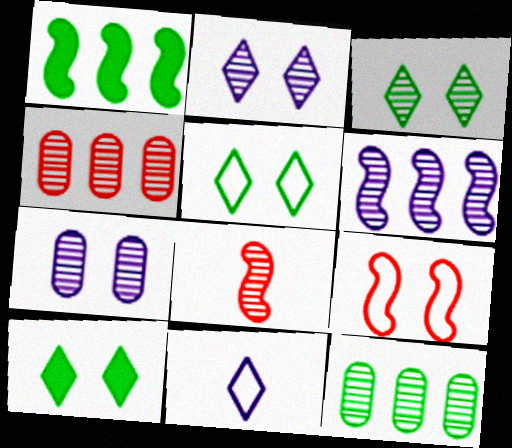[[2, 8, 12], 
[3, 5, 10], 
[7, 9, 10]]